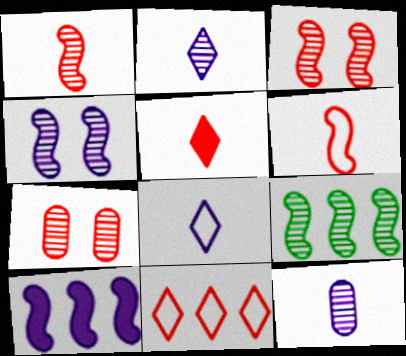[[1, 4, 9], 
[2, 7, 9]]